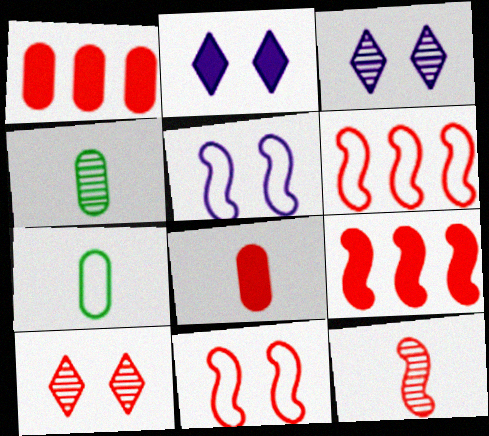[[2, 4, 6], 
[3, 7, 9], 
[6, 8, 10], 
[9, 11, 12]]